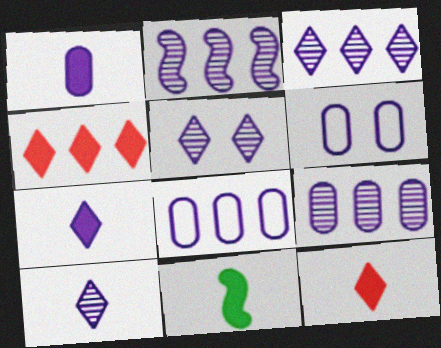[[1, 6, 9], 
[1, 11, 12], 
[2, 3, 9], 
[2, 6, 7], 
[3, 5, 10]]